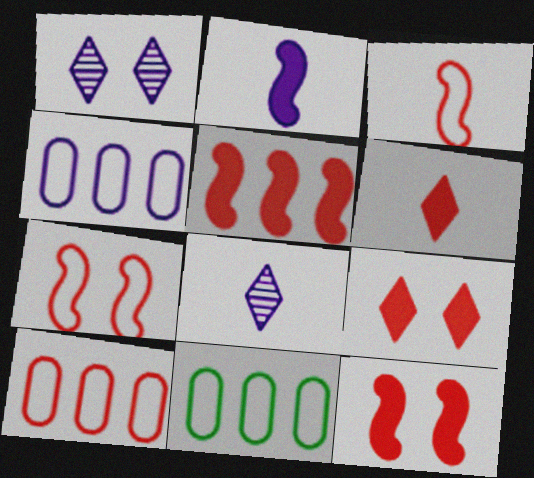[[1, 2, 4], 
[4, 10, 11], 
[8, 11, 12]]